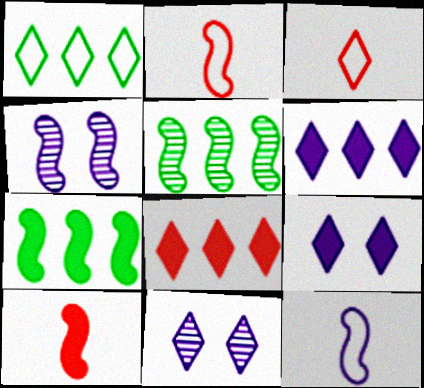[[2, 4, 7]]